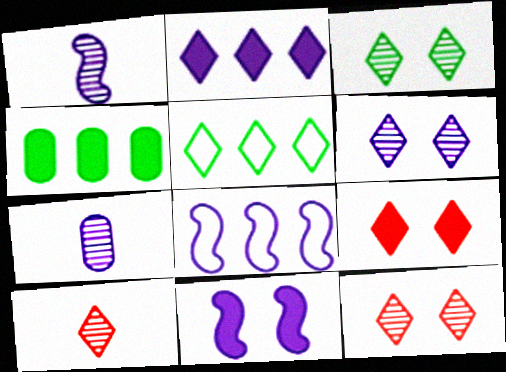[[1, 8, 11], 
[3, 6, 12]]